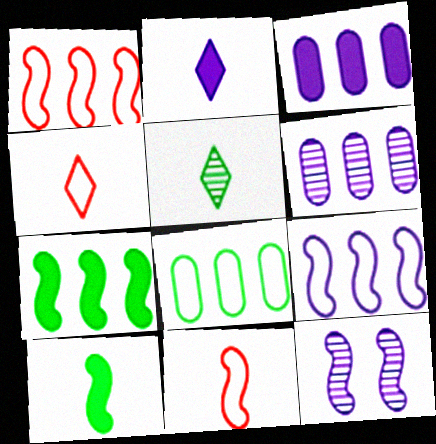[[1, 10, 12], 
[2, 4, 5], 
[7, 11, 12]]